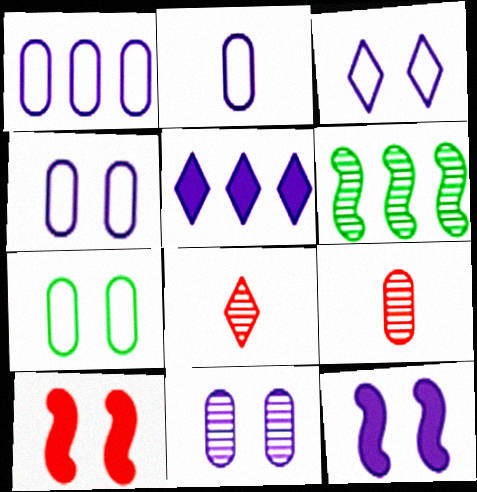[[1, 2, 4], 
[3, 11, 12], 
[6, 8, 11]]